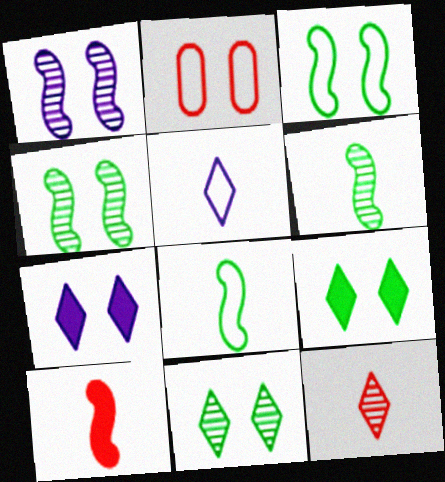[[1, 2, 9], 
[2, 4, 7]]